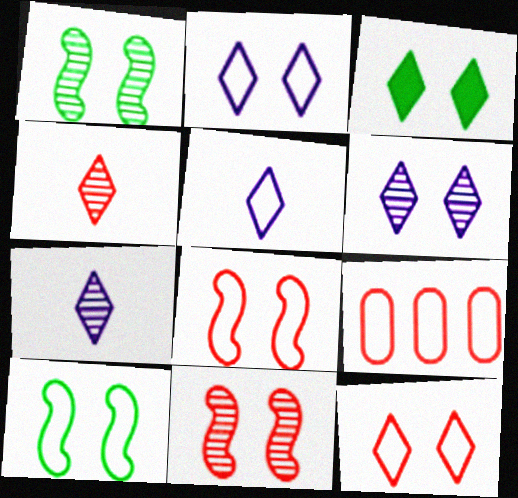[[3, 6, 12], 
[5, 9, 10]]